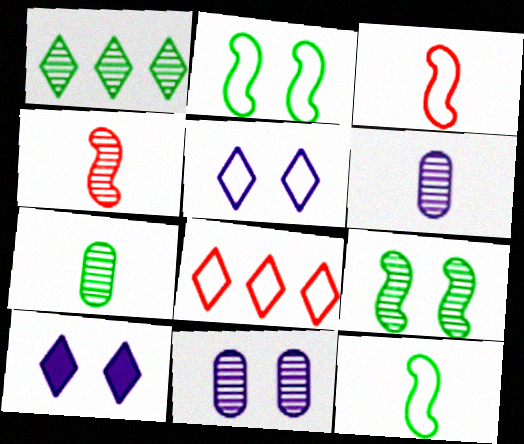[[1, 4, 11], 
[1, 7, 9]]